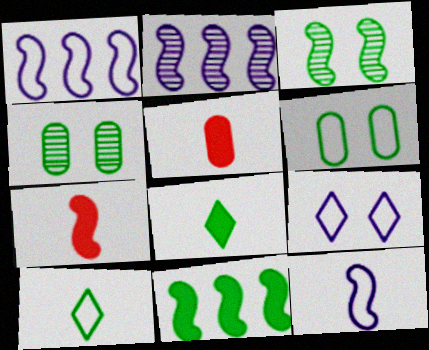[[1, 3, 7], 
[4, 10, 11]]